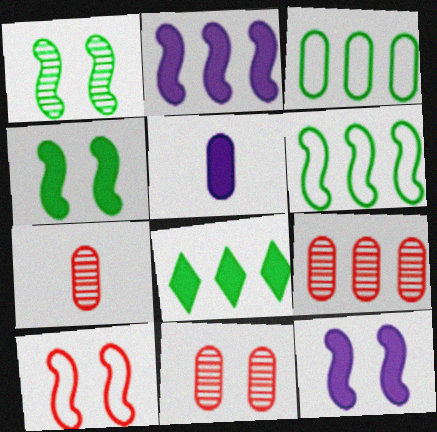[[1, 10, 12], 
[3, 5, 11], 
[7, 9, 11]]